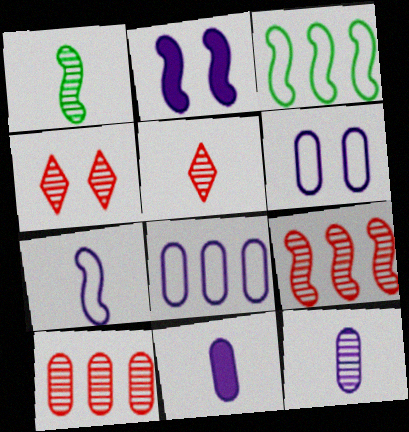[[1, 5, 12], 
[3, 4, 11]]